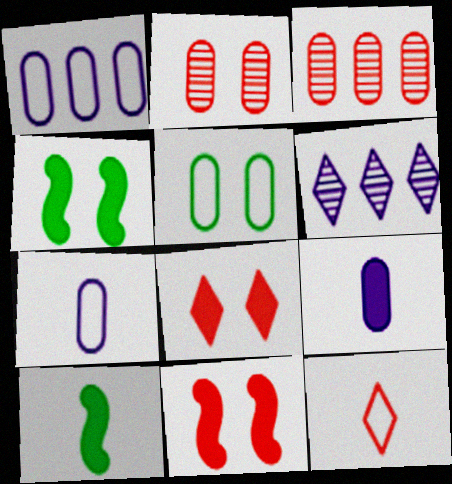[[3, 5, 9], 
[3, 11, 12]]